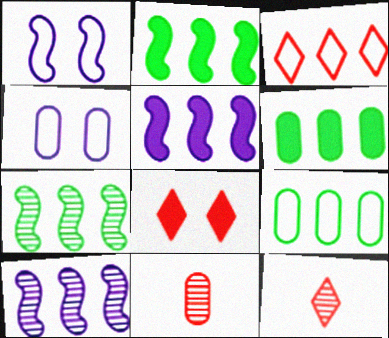[[1, 6, 12], 
[2, 4, 12], 
[3, 6, 10], 
[3, 8, 12], 
[4, 6, 11]]